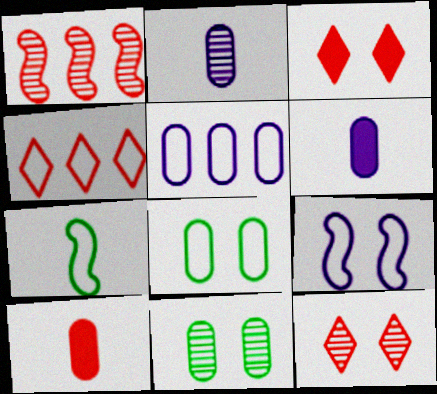[[3, 9, 11], 
[5, 10, 11]]